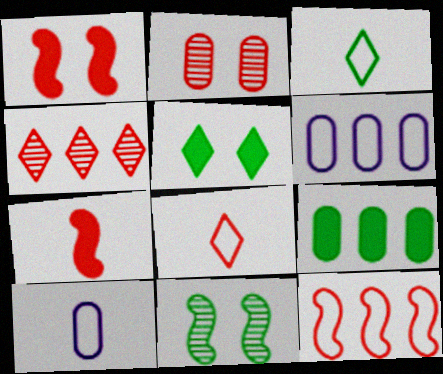[[2, 9, 10], 
[3, 9, 11]]